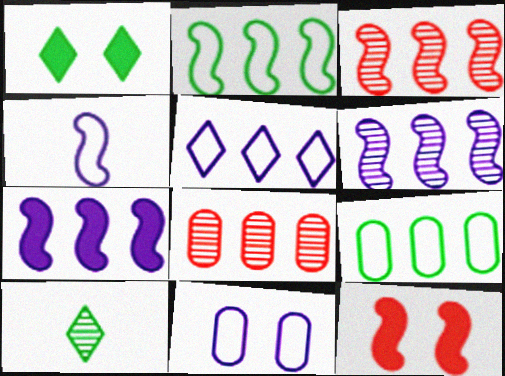[[1, 4, 8], 
[2, 3, 7], 
[4, 5, 11]]